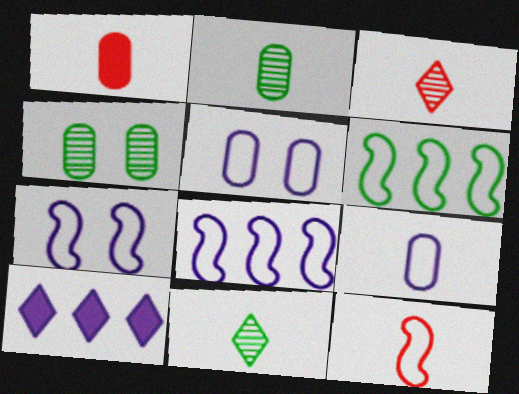[[1, 2, 9], 
[1, 3, 12], 
[4, 10, 12], 
[6, 7, 12]]